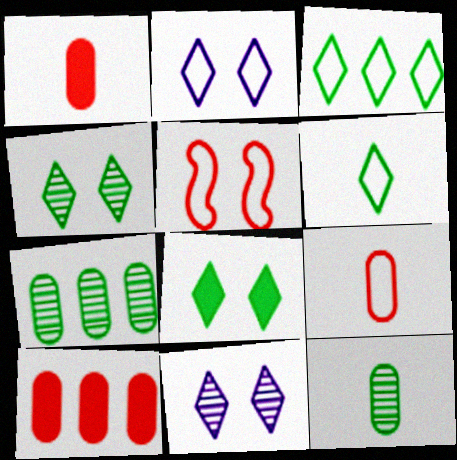[]